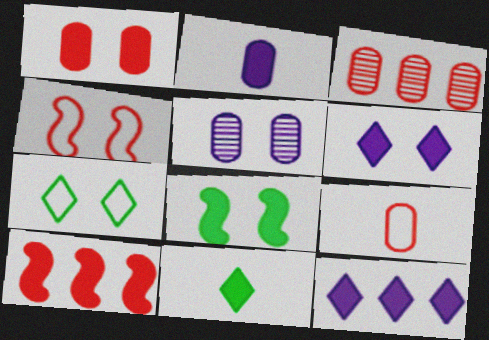[[1, 3, 9], 
[1, 6, 8]]